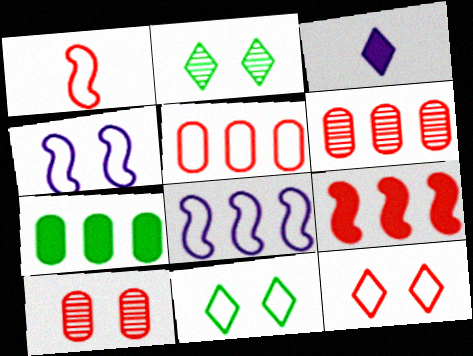[[1, 5, 12]]